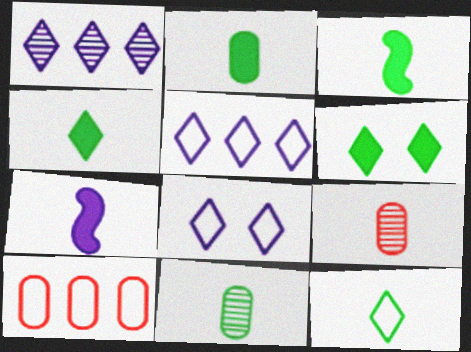[[2, 3, 4], 
[3, 11, 12], 
[7, 9, 12]]